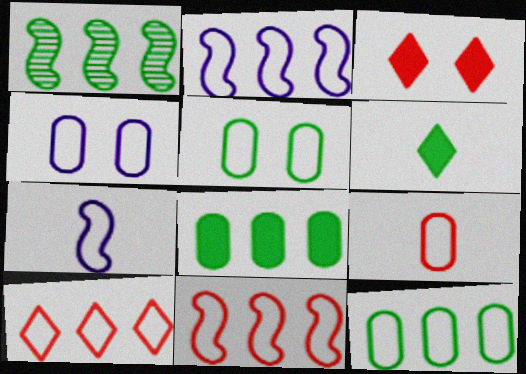[[1, 5, 6], 
[2, 10, 12], 
[4, 9, 12], 
[5, 7, 10]]